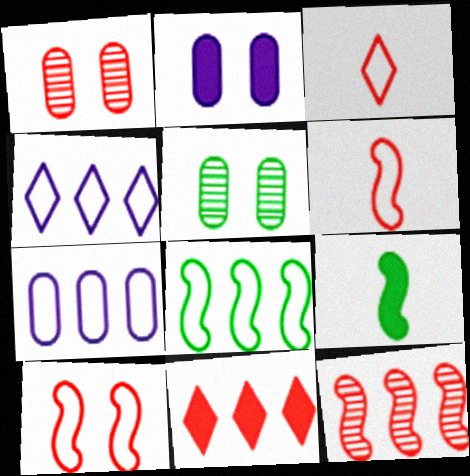[[1, 4, 9], 
[1, 6, 11], 
[2, 9, 11]]